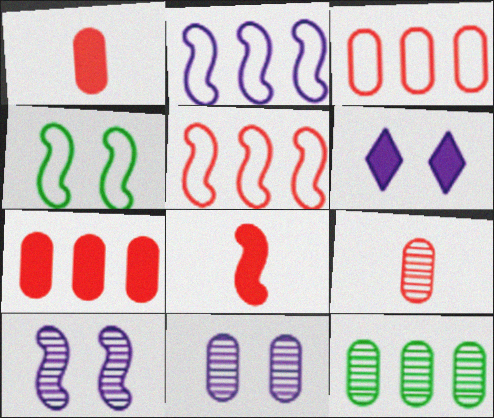[[9, 11, 12]]